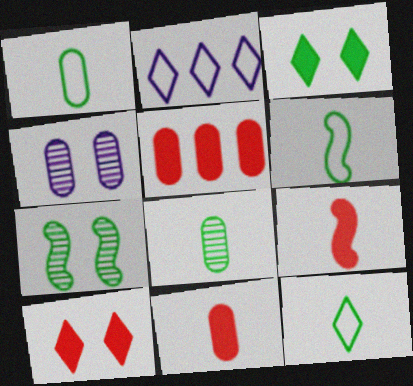[[1, 4, 5], 
[1, 6, 12], 
[2, 7, 11], 
[5, 9, 10]]